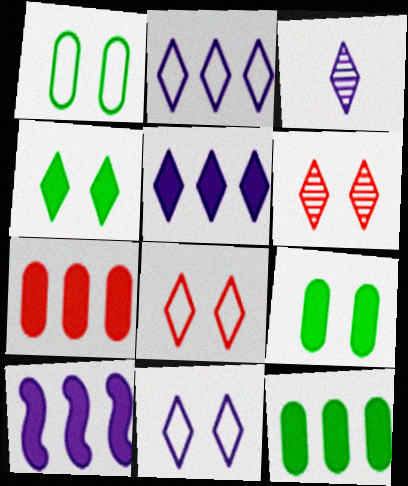[[3, 5, 11], 
[4, 6, 11]]